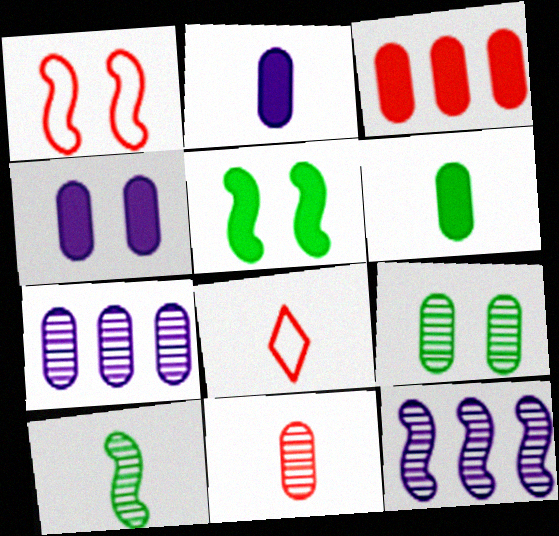[[2, 8, 10], 
[3, 4, 6], 
[5, 7, 8], 
[7, 9, 11]]